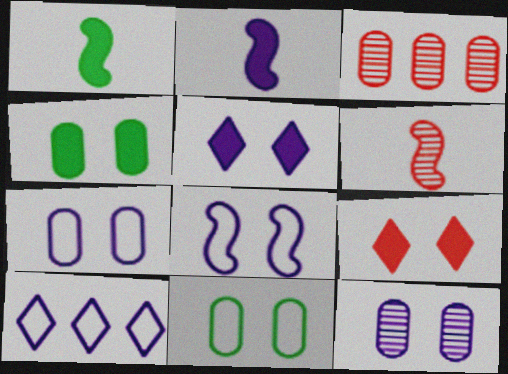[[2, 10, 12], 
[4, 6, 10], 
[5, 8, 12]]